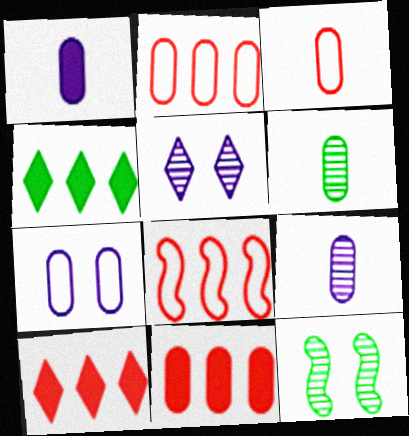[[1, 3, 6], 
[6, 7, 11]]